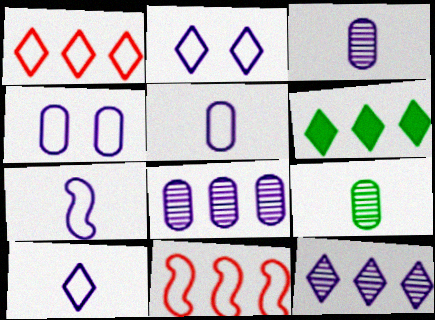[[1, 6, 12], 
[5, 7, 10], 
[6, 8, 11]]